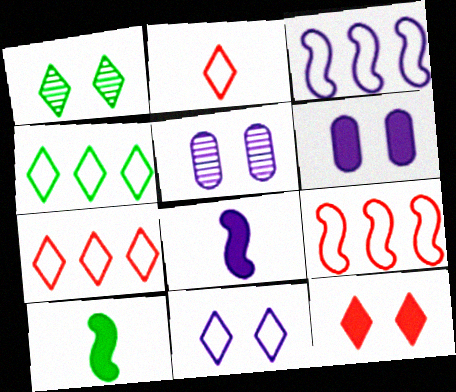[[1, 11, 12], 
[2, 4, 11], 
[5, 7, 10]]